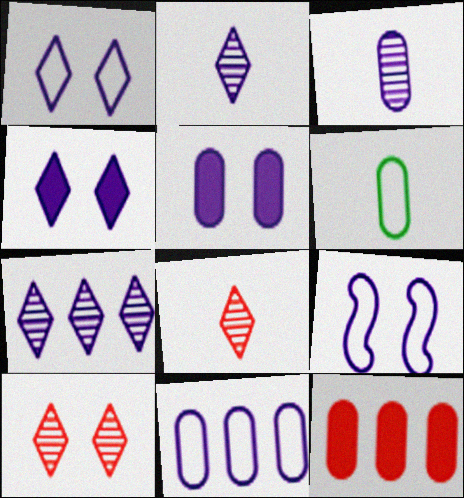[[3, 5, 11]]